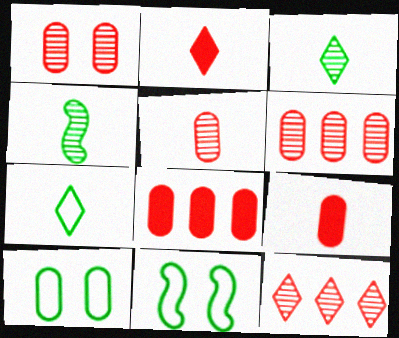[[1, 5, 6]]